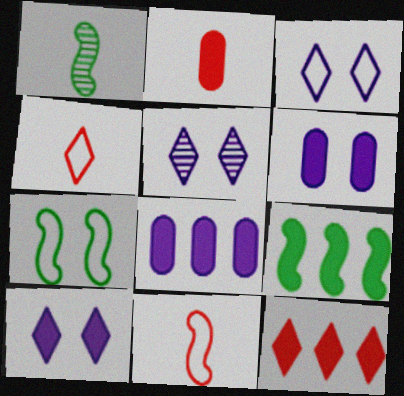[[1, 7, 9], 
[2, 9, 10], 
[3, 5, 10], 
[8, 9, 12]]